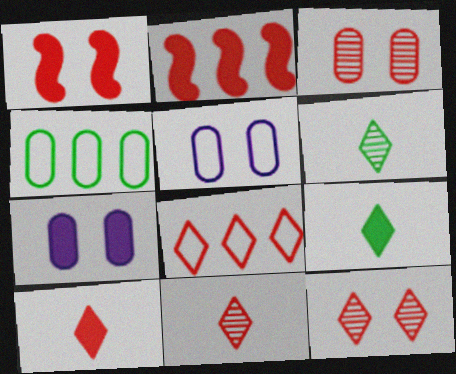[[2, 5, 6], 
[2, 7, 9], 
[8, 10, 12]]